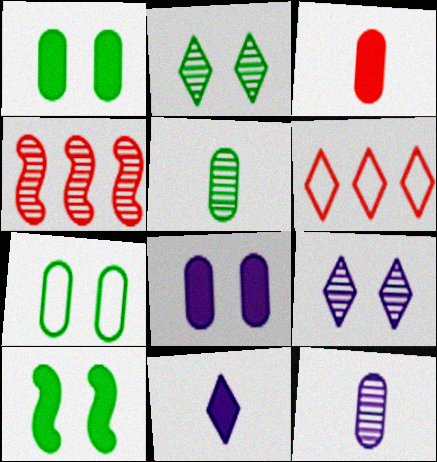[[2, 4, 12], 
[2, 6, 11], 
[2, 7, 10], 
[4, 5, 9], 
[4, 7, 11], 
[6, 10, 12]]